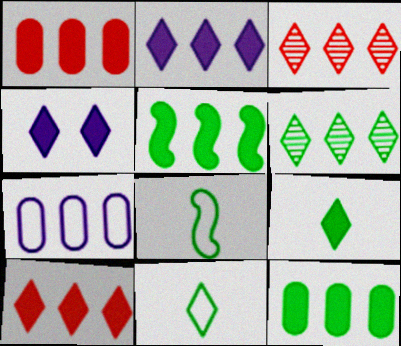[[1, 2, 5], 
[3, 4, 11], 
[3, 5, 7], 
[4, 9, 10]]